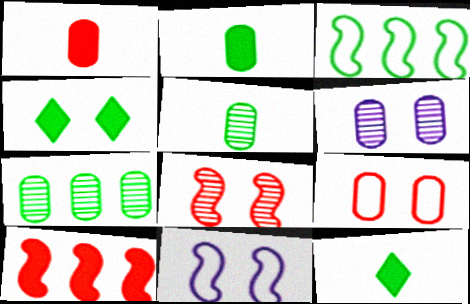[[3, 4, 5]]